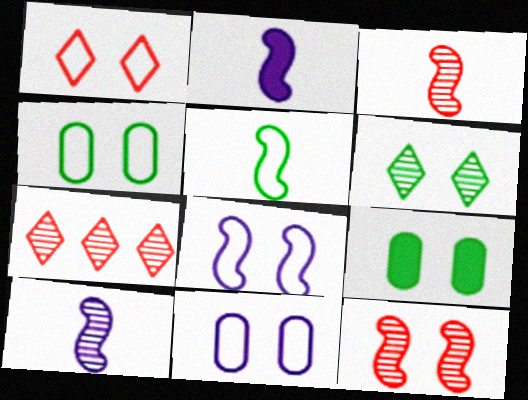[[1, 4, 8], 
[2, 3, 5], 
[2, 4, 7]]